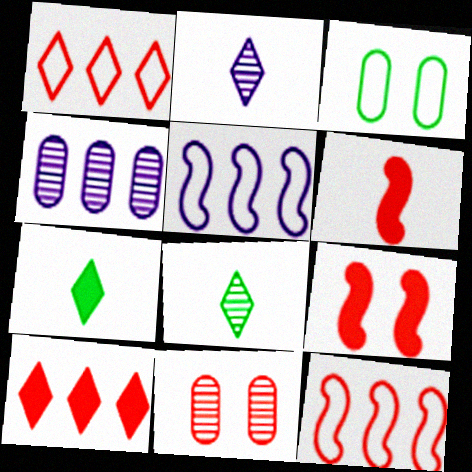[[1, 6, 11], 
[5, 7, 11]]